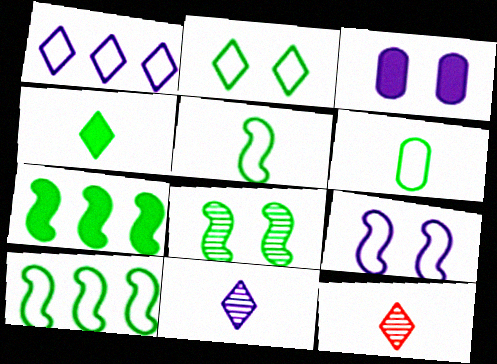[[2, 6, 10], 
[3, 10, 12], 
[5, 7, 8]]